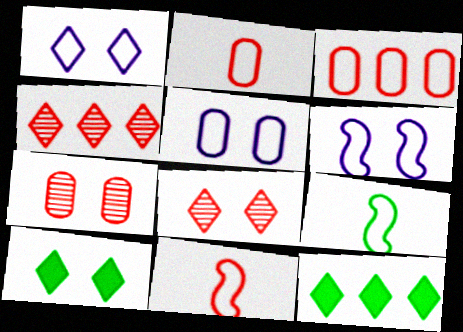[[1, 3, 9], 
[1, 5, 6], 
[1, 8, 10], 
[6, 7, 10]]